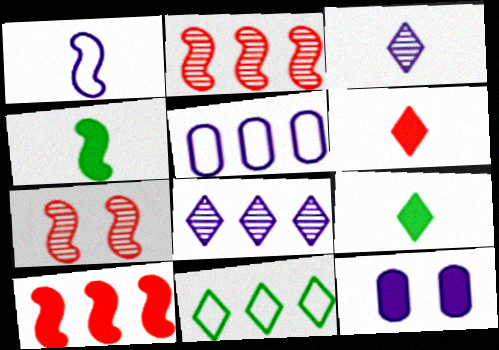[[1, 8, 12], 
[5, 7, 9], 
[9, 10, 12]]